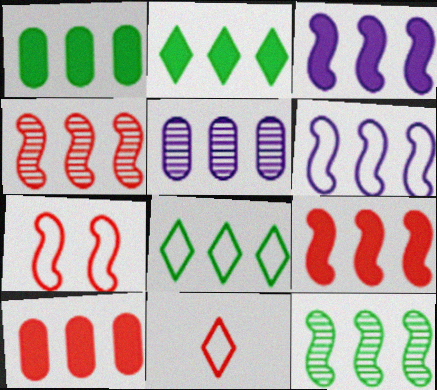[[1, 8, 12], 
[2, 3, 10], 
[5, 8, 9], 
[6, 9, 12]]